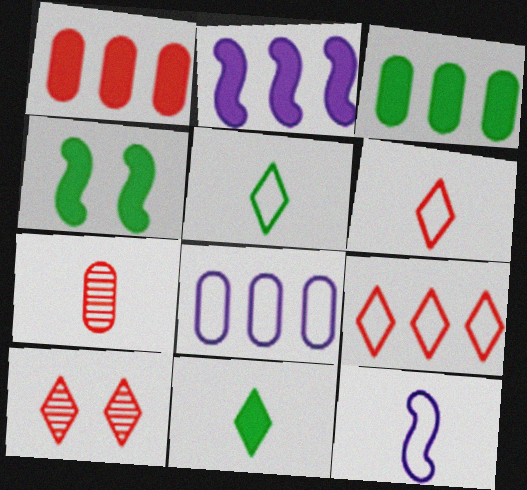[[3, 4, 11], 
[3, 10, 12], 
[7, 11, 12]]